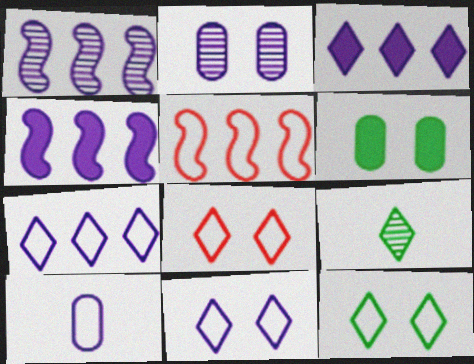[[3, 8, 9], 
[5, 10, 12], 
[8, 11, 12]]